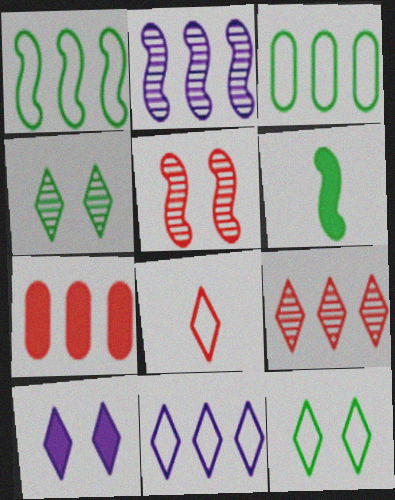[[3, 4, 6], 
[5, 7, 8], 
[6, 7, 10], 
[8, 11, 12]]